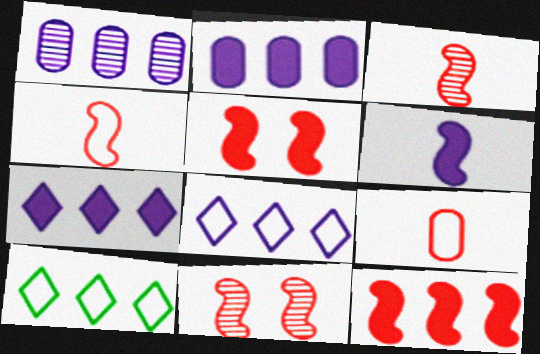[[1, 10, 12], 
[4, 11, 12]]